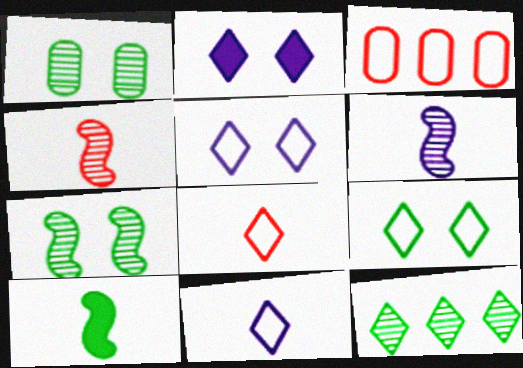[[2, 8, 12]]